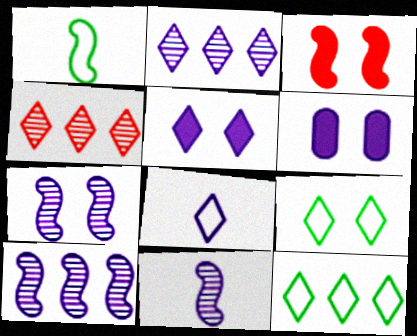[[1, 3, 10], 
[1, 4, 6], 
[2, 5, 8], 
[6, 8, 10], 
[7, 10, 11]]